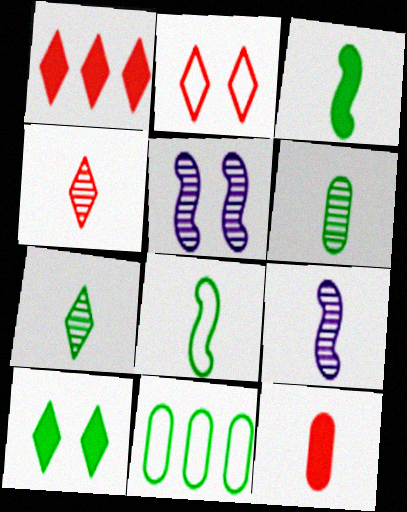[[1, 2, 4], 
[4, 6, 9]]